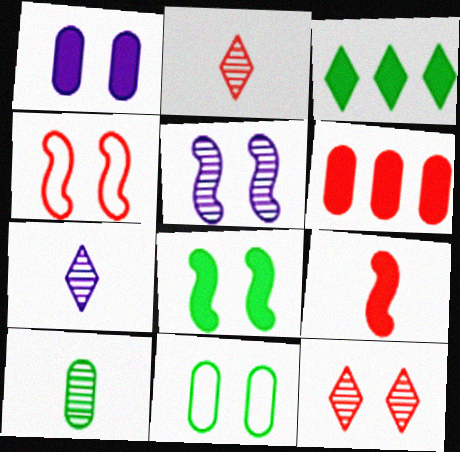[[1, 3, 9], 
[2, 4, 6], 
[4, 5, 8]]